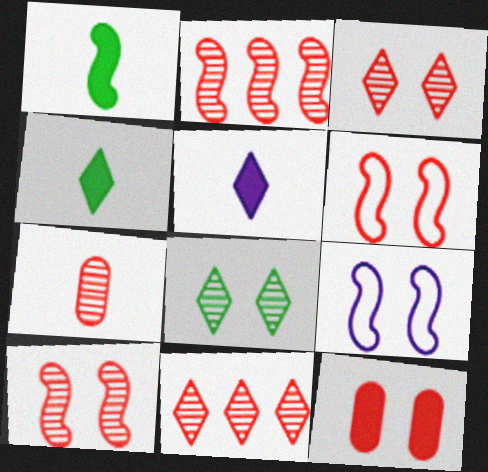[[1, 2, 9], 
[2, 3, 7], 
[3, 6, 12], 
[7, 10, 11], 
[8, 9, 12]]